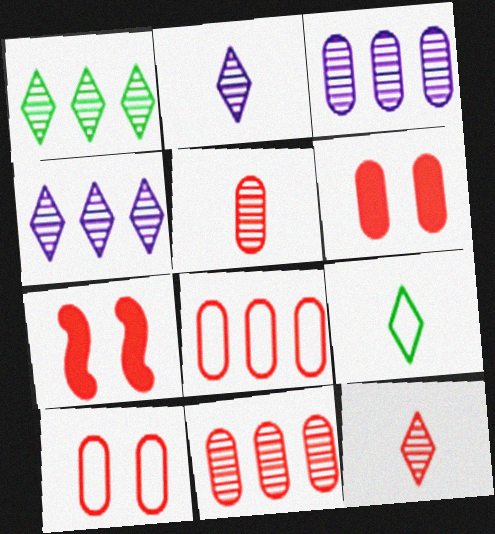[[3, 7, 9], 
[5, 6, 8], 
[7, 8, 12]]